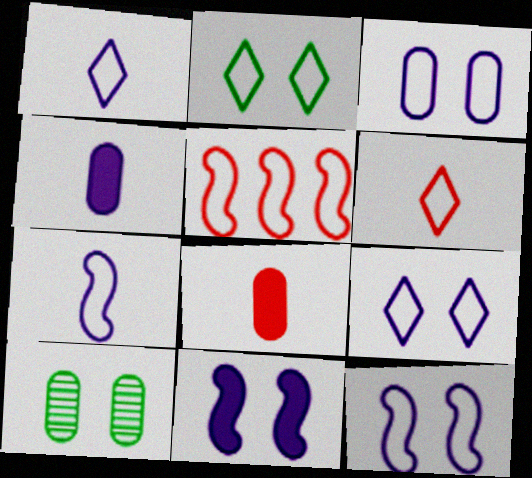[[3, 9, 12]]